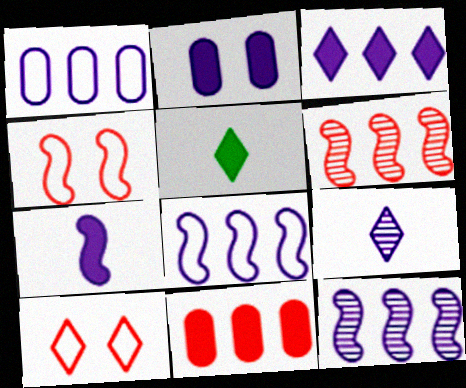[[1, 3, 12], 
[2, 3, 7], 
[2, 8, 9]]